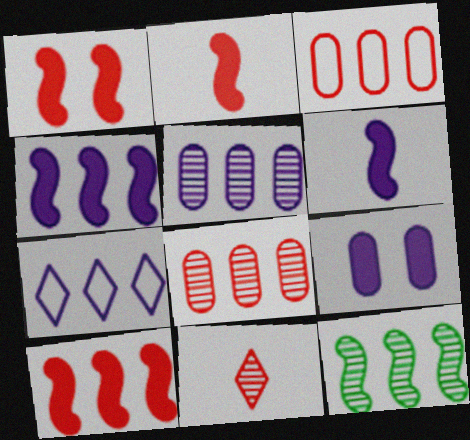[[1, 2, 10], 
[1, 3, 11], 
[4, 5, 7]]